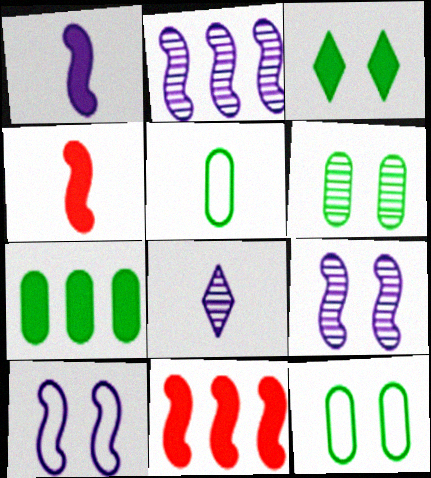[[1, 2, 10], 
[4, 5, 8], 
[5, 6, 7], 
[8, 11, 12]]